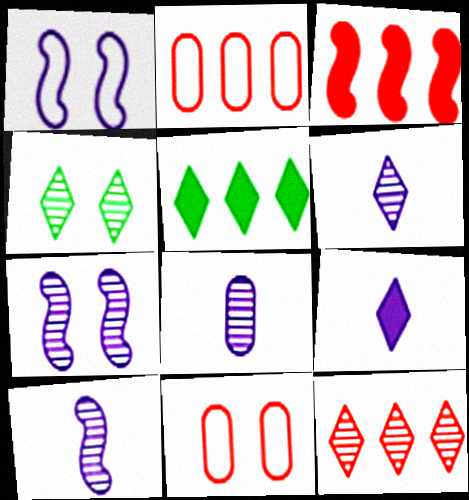[[2, 3, 12], 
[4, 6, 12], 
[5, 10, 11], 
[6, 8, 10]]